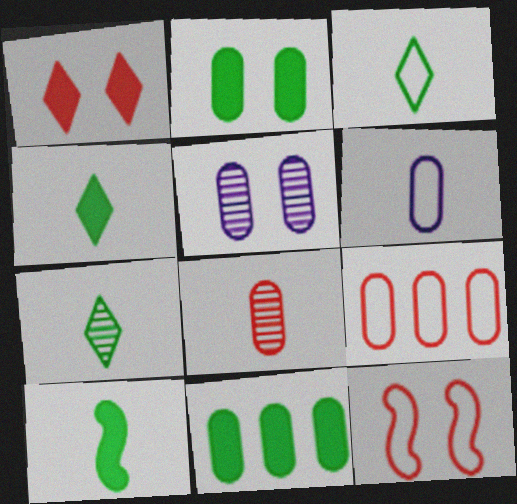[[3, 4, 7]]